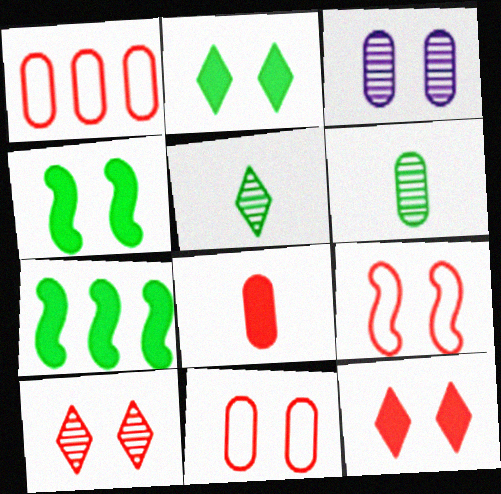[[2, 3, 9]]